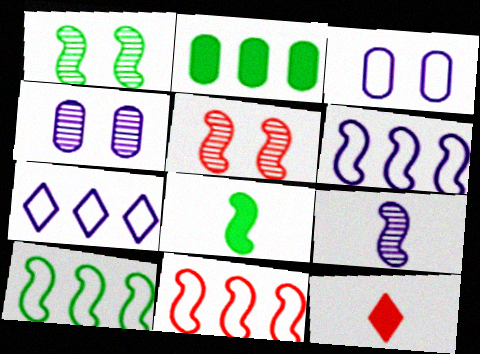[[1, 8, 10], 
[4, 10, 12], 
[5, 6, 8], 
[6, 10, 11]]